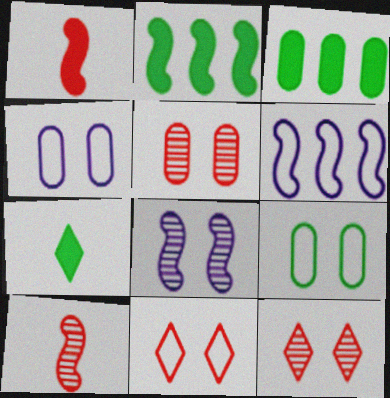[[5, 6, 7]]